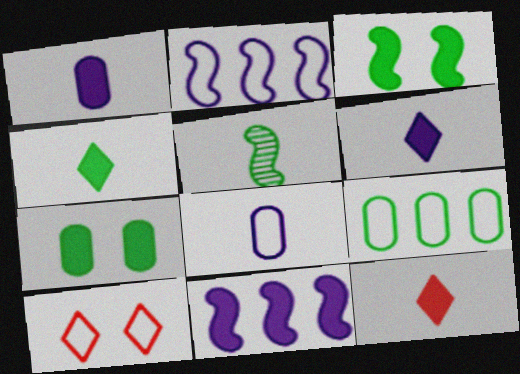[[4, 6, 12], 
[5, 8, 12], 
[7, 11, 12]]